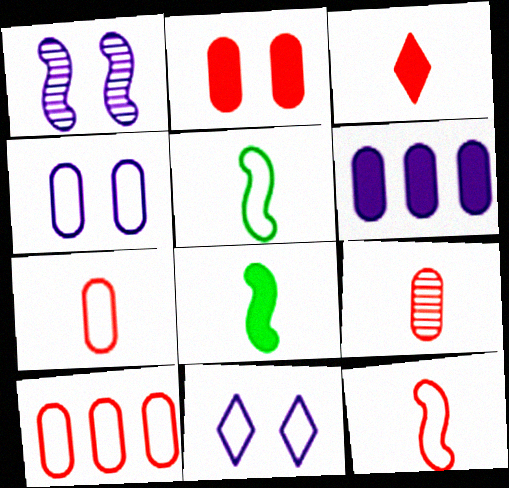[[2, 9, 10], 
[3, 9, 12], 
[5, 10, 11]]